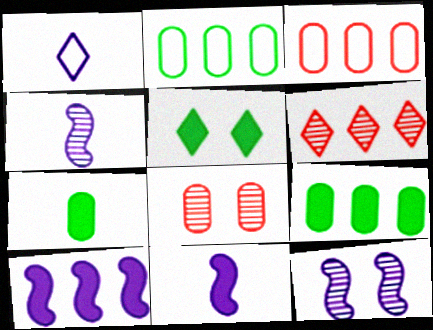[[1, 5, 6], 
[2, 6, 10], 
[3, 4, 5]]